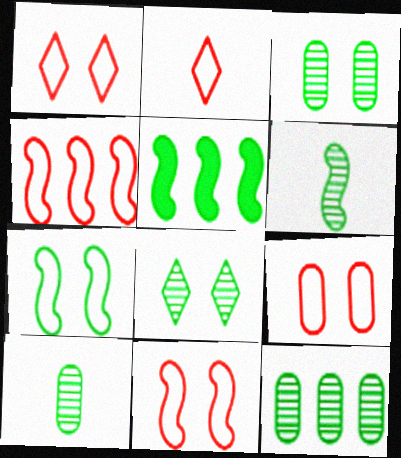[[1, 9, 11], 
[2, 4, 9], 
[3, 10, 12], 
[5, 6, 7], 
[6, 8, 12]]